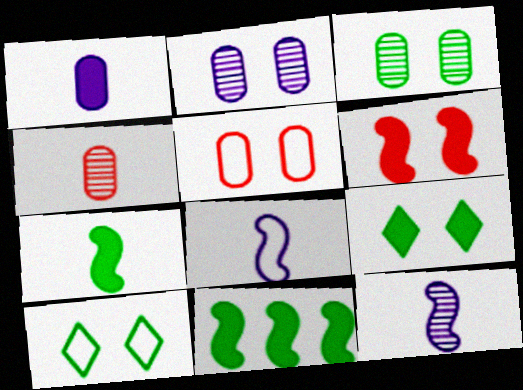[[2, 6, 10]]